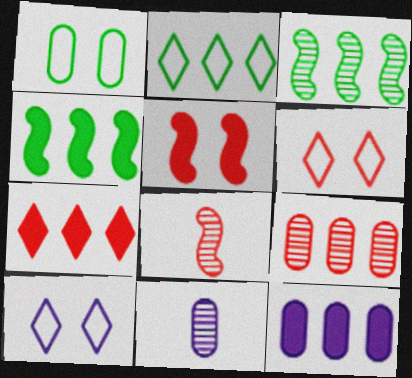[[2, 5, 11], 
[4, 6, 11], 
[4, 7, 12]]